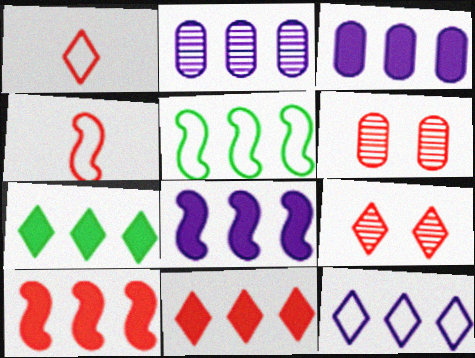[[1, 6, 10], 
[1, 9, 11], 
[2, 5, 11], 
[2, 8, 12], 
[3, 7, 10], 
[4, 6, 11]]